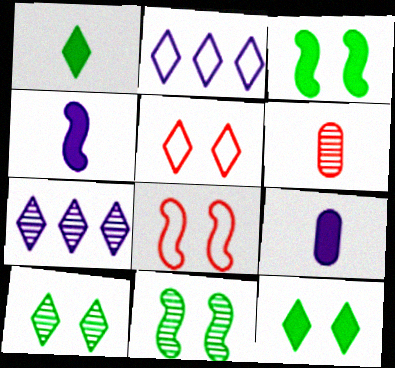[[1, 5, 7], 
[2, 3, 6], 
[6, 7, 11]]